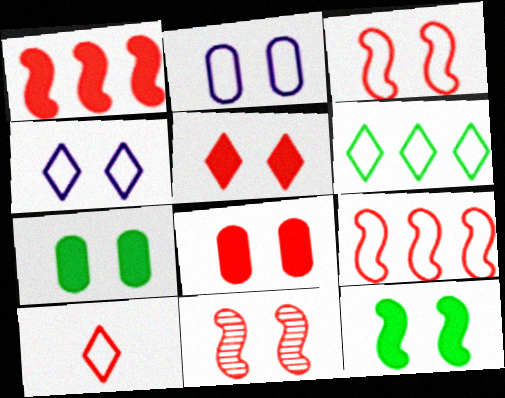[[4, 6, 10], 
[4, 7, 11]]